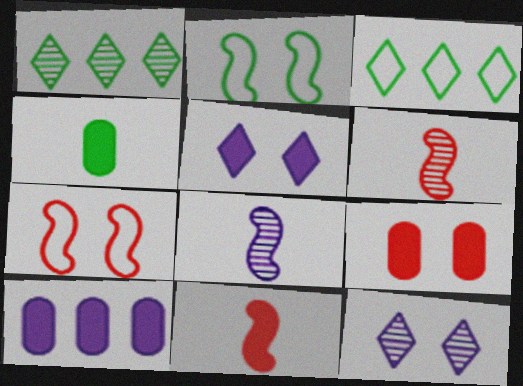[[1, 2, 4], 
[2, 9, 12], 
[3, 8, 9], 
[4, 9, 10]]